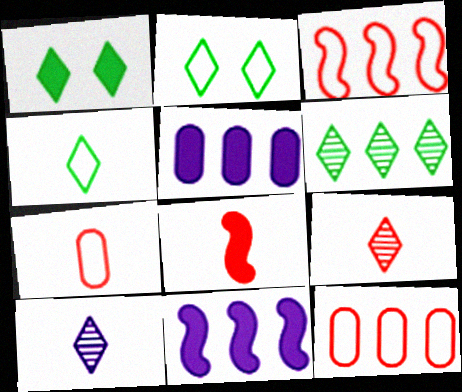[[1, 4, 6], 
[1, 5, 8], 
[3, 5, 6], 
[6, 11, 12], 
[7, 8, 9]]